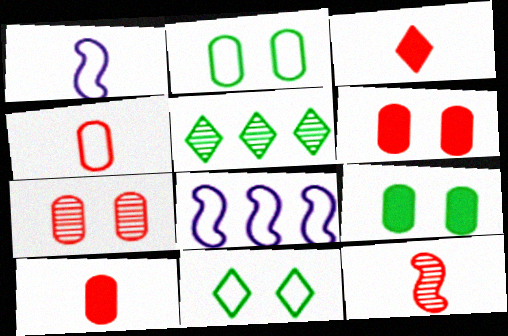[[1, 5, 6], 
[3, 4, 12], 
[4, 8, 11]]